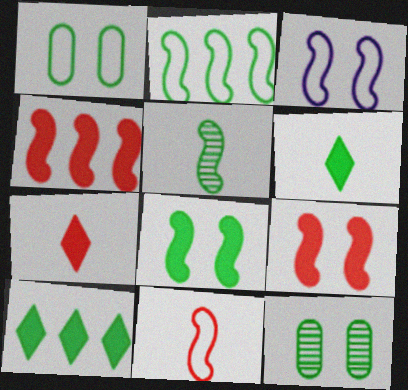[[1, 5, 10], 
[2, 3, 11], 
[2, 5, 8], 
[2, 6, 12], 
[3, 4, 5]]